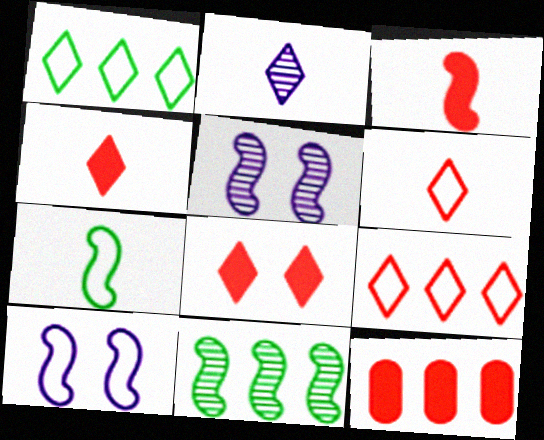[[1, 2, 8], 
[3, 8, 12], 
[3, 10, 11]]